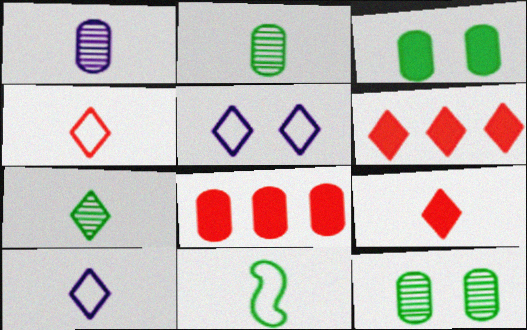[[1, 9, 11], 
[5, 6, 7], 
[7, 9, 10]]